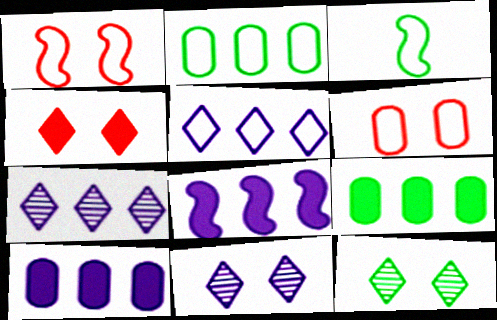[[3, 5, 6], 
[3, 9, 12]]